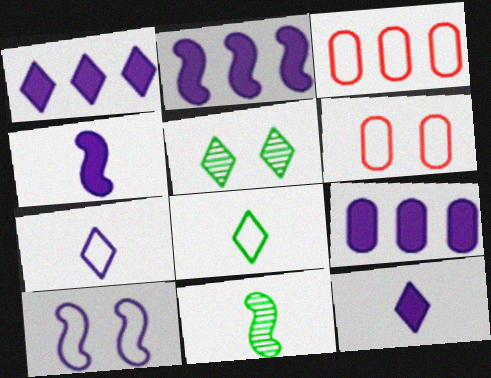[[1, 2, 9], 
[1, 6, 11], 
[3, 4, 5], 
[3, 8, 10]]